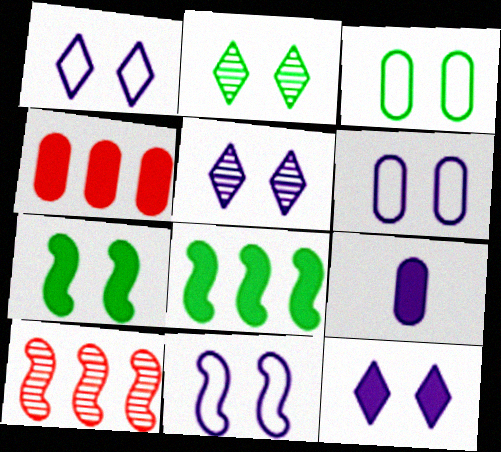[[1, 5, 12], 
[1, 6, 11], 
[2, 3, 7]]